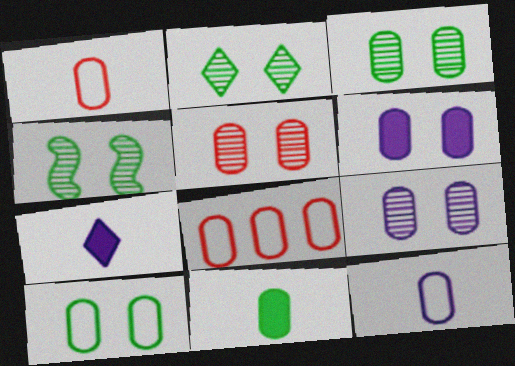[[2, 3, 4], 
[3, 5, 9], 
[4, 7, 8], 
[5, 6, 10], 
[8, 9, 11], 
[8, 10, 12]]